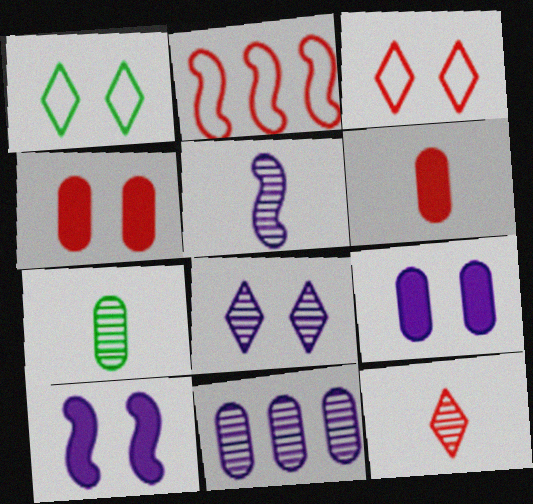[[2, 4, 12], 
[5, 7, 12], 
[5, 8, 11]]